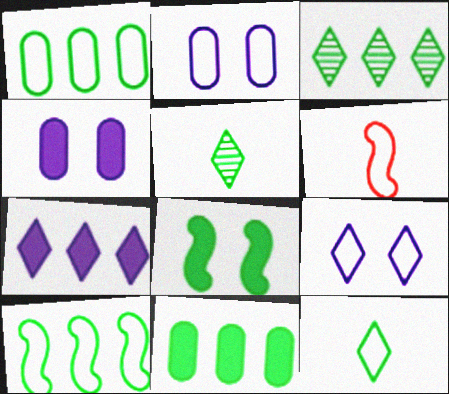[[1, 5, 8], 
[1, 6, 9], 
[3, 4, 6], 
[3, 10, 11]]